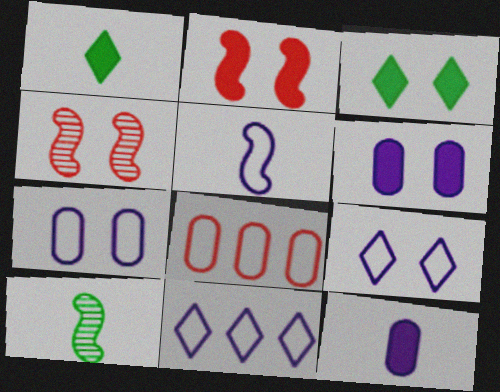[[2, 3, 6], 
[3, 4, 7], 
[5, 7, 11]]